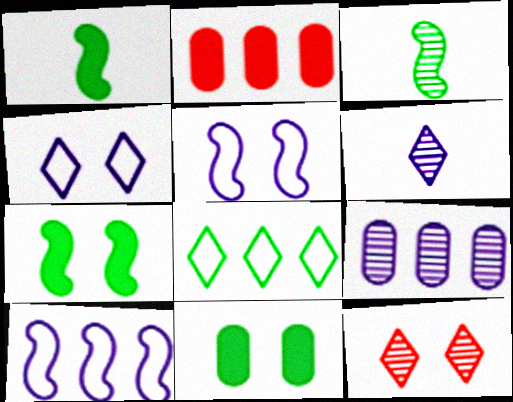[[2, 3, 4], 
[3, 8, 11], 
[3, 9, 12], 
[5, 11, 12]]